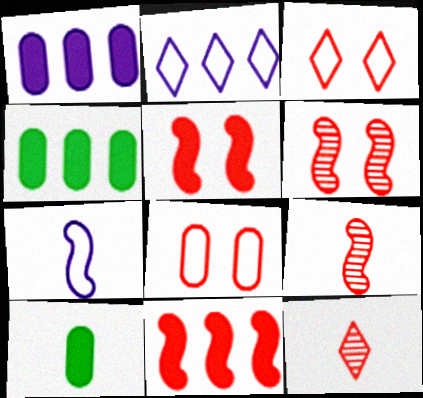[[2, 6, 10], 
[7, 10, 12], 
[8, 11, 12]]